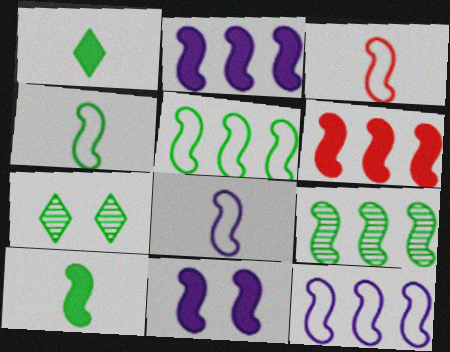[[3, 4, 8], 
[3, 9, 11], 
[6, 9, 12], 
[6, 10, 11]]